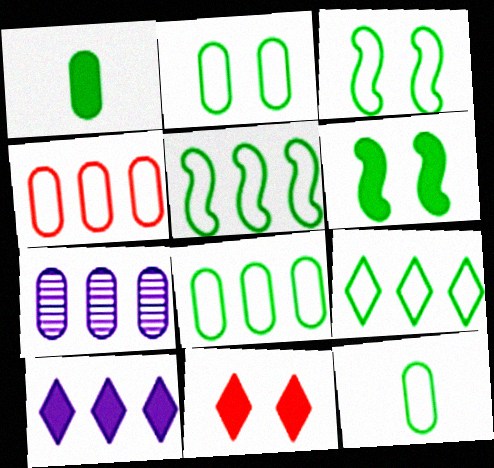[[2, 8, 12], 
[3, 9, 12], 
[5, 8, 9]]